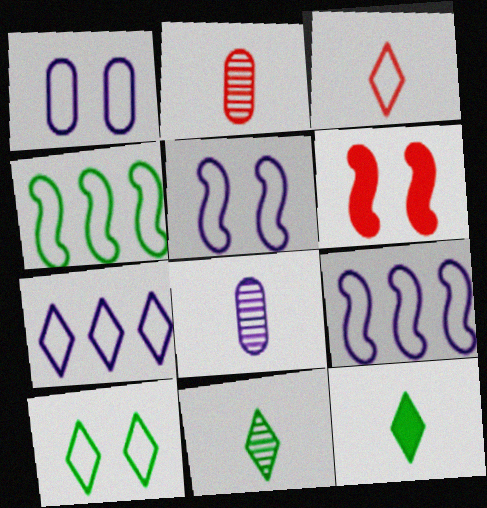[[1, 3, 4], 
[3, 7, 10]]